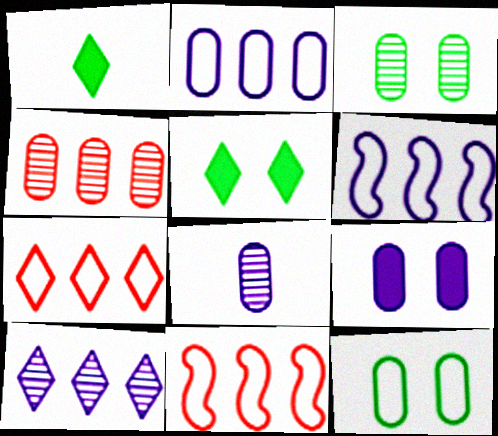[[2, 8, 9], 
[3, 4, 8], 
[5, 8, 11]]